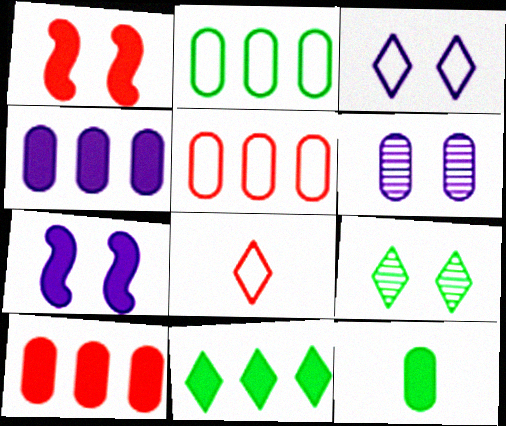[[3, 6, 7], 
[5, 6, 12]]